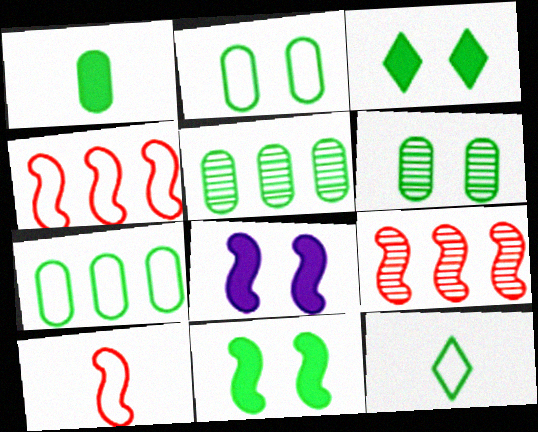[[1, 2, 5], 
[1, 6, 7], 
[5, 11, 12]]